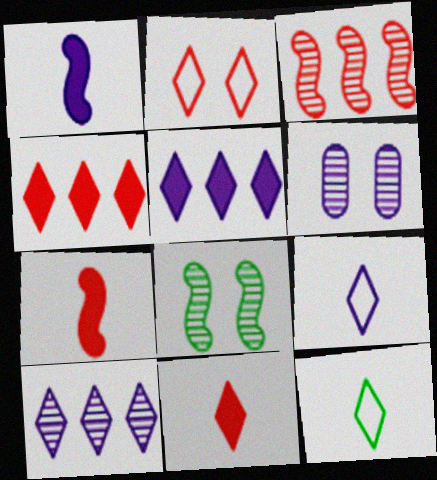[]